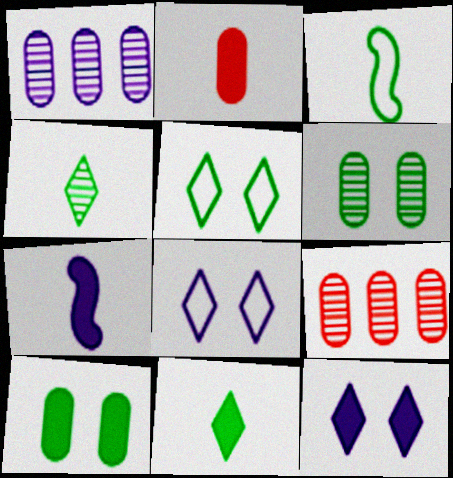[[1, 7, 8], 
[2, 7, 11], 
[3, 9, 12], 
[5, 7, 9]]